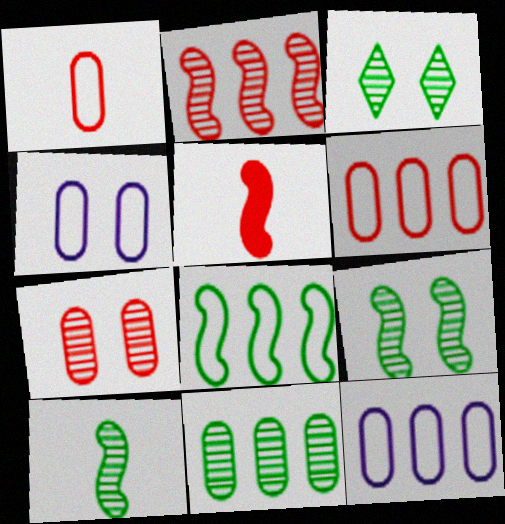[[3, 5, 12], 
[3, 10, 11]]